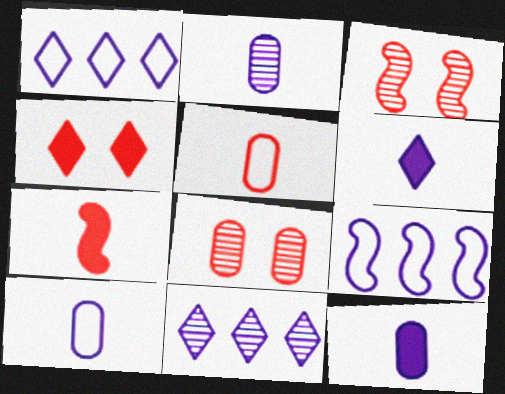[[2, 10, 12]]